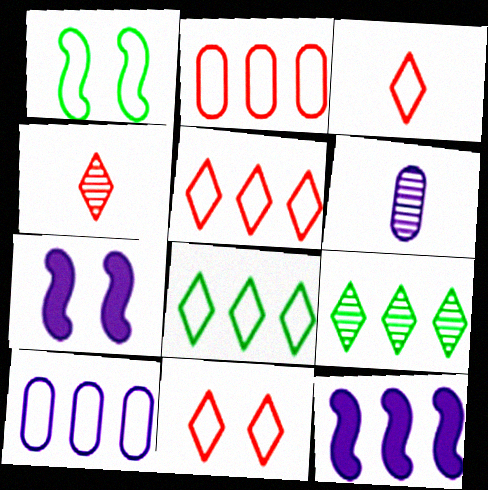[[1, 3, 10], 
[2, 9, 12], 
[3, 5, 11]]